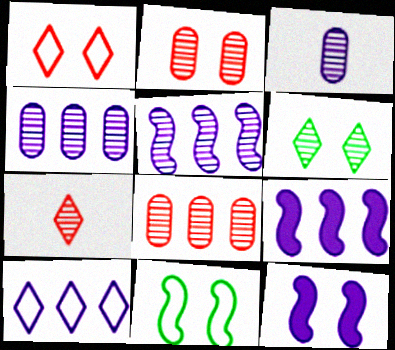[[3, 10, 12], 
[4, 9, 10]]